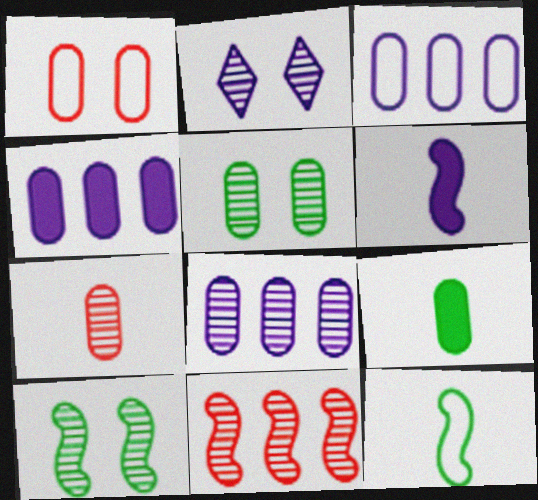[[1, 8, 9], 
[2, 3, 6], 
[3, 4, 8], 
[5, 7, 8]]